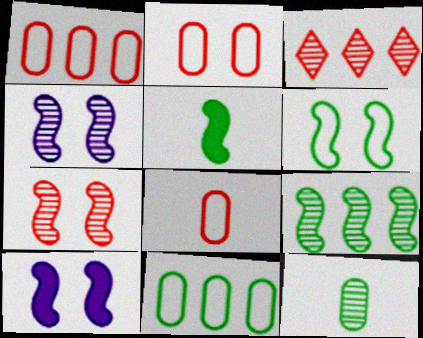[[1, 2, 8], 
[3, 4, 12], 
[5, 6, 9], 
[6, 7, 10]]